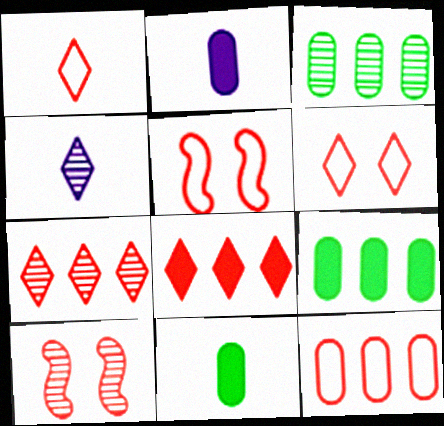[[1, 5, 12], 
[3, 4, 10], 
[4, 5, 9]]